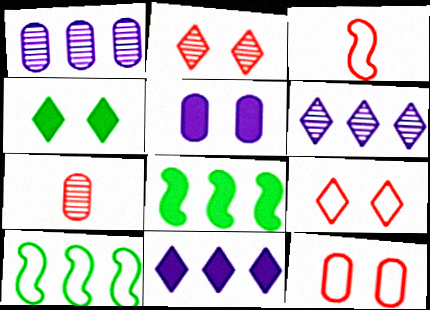[[1, 3, 4]]